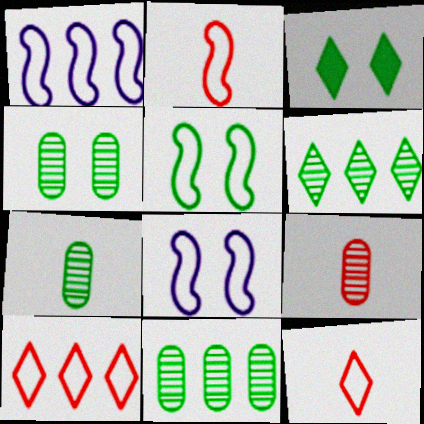[[1, 2, 5], 
[1, 3, 9], 
[3, 4, 5], 
[4, 7, 11]]